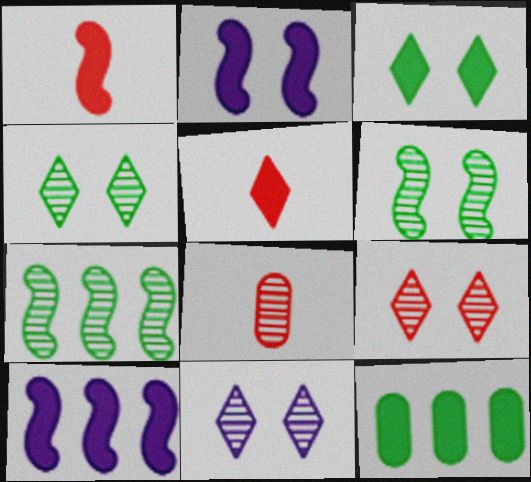[[2, 5, 12], 
[4, 9, 11], 
[7, 8, 11]]